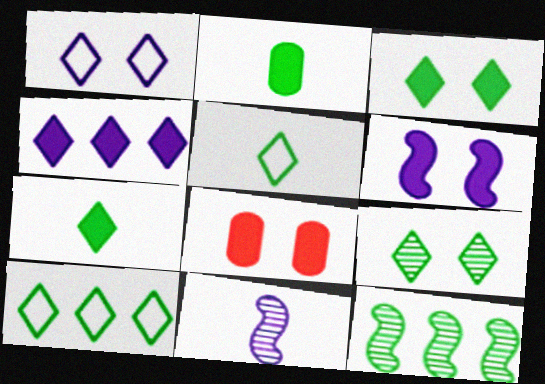[[3, 6, 8], 
[7, 9, 10], 
[8, 10, 11]]